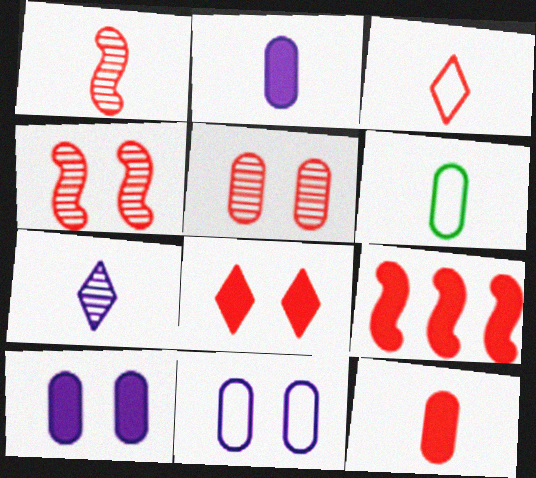[[1, 3, 12], 
[3, 5, 9], 
[8, 9, 12]]